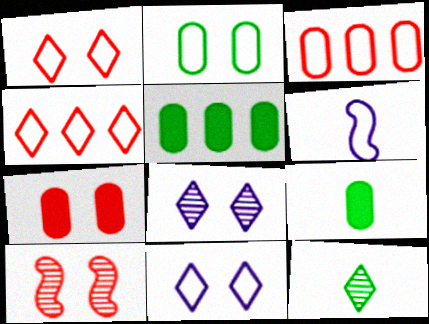[[1, 7, 10], 
[2, 4, 6]]